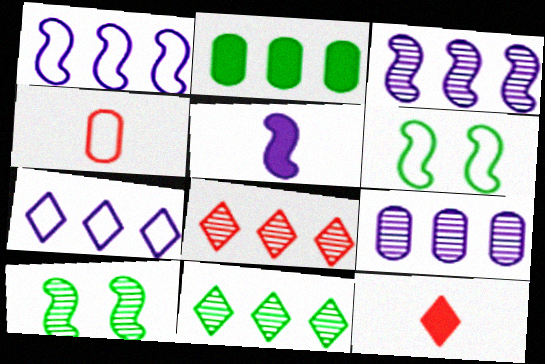[[1, 2, 8], 
[4, 6, 7], 
[6, 9, 12]]